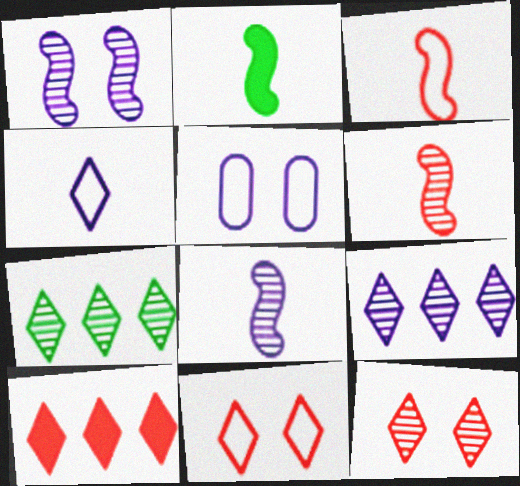[[2, 3, 8]]